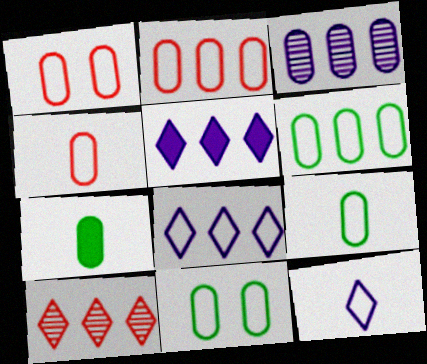[[1, 2, 4], 
[1, 3, 7], 
[6, 9, 11]]